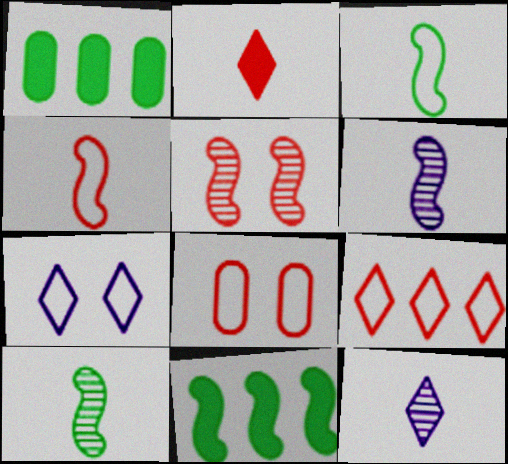[[4, 8, 9], 
[8, 11, 12]]